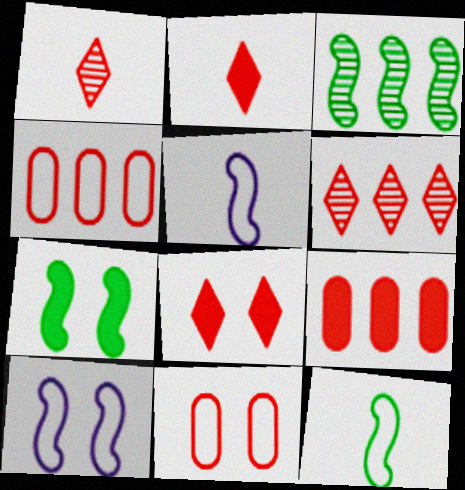[[3, 7, 12]]